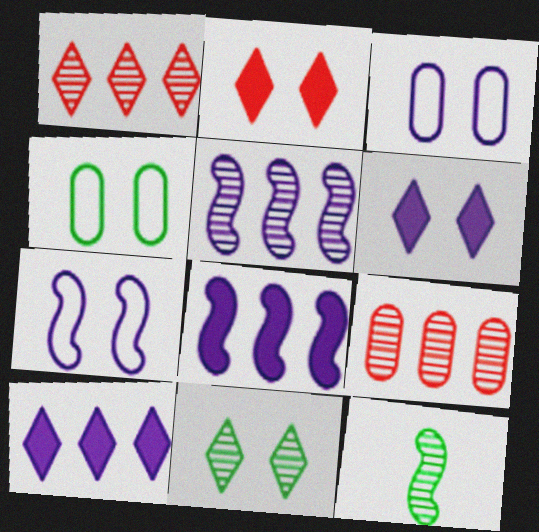[]